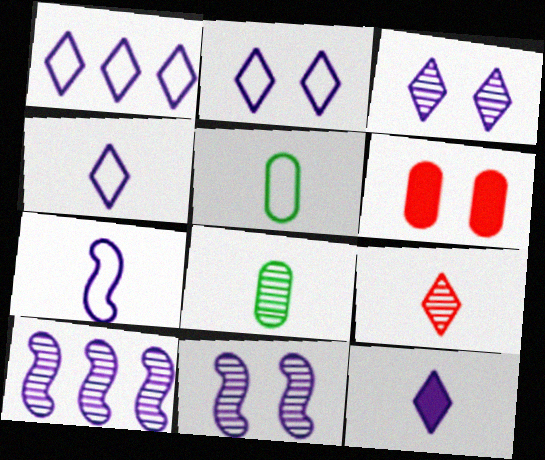[[1, 2, 4], 
[1, 3, 12]]